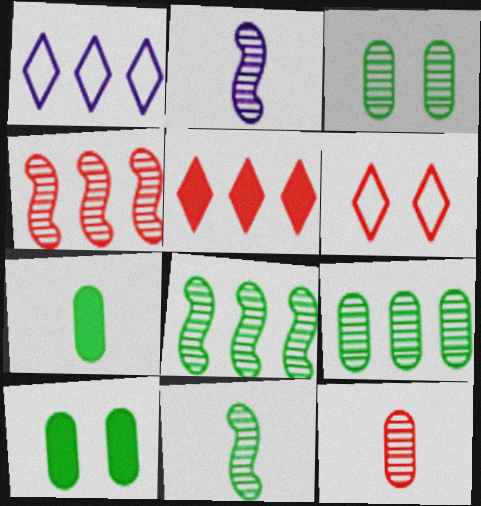[]